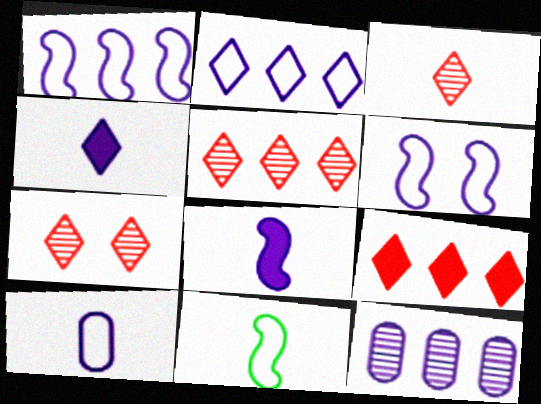[[2, 6, 10], 
[3, 5, 7], 
[4, 6, 12]]